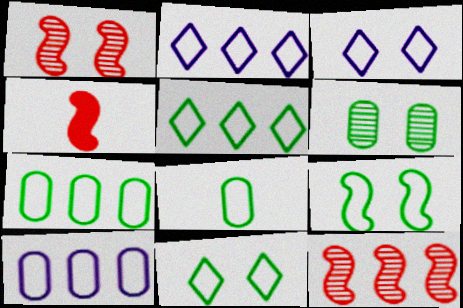[[2, 4, 6], 
[5, 8, 9]]